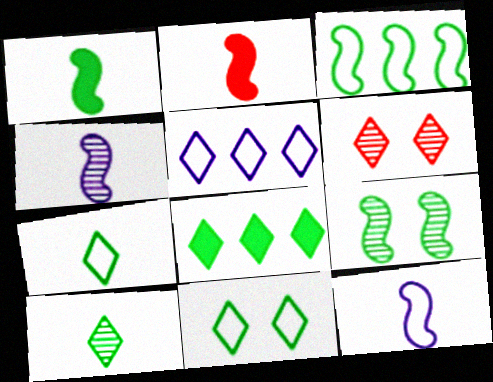[[1, 3, 9], 
[8, 10, 11]]